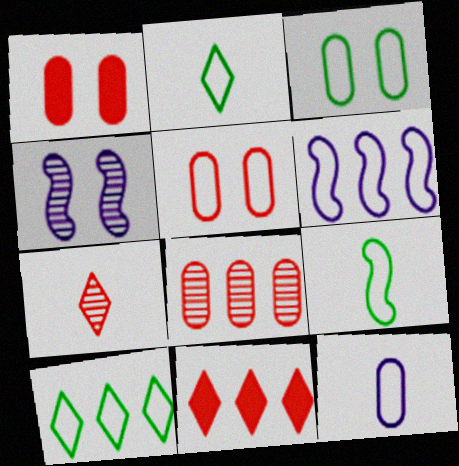[[2, 5, 6], 
[3, 9, 10]]